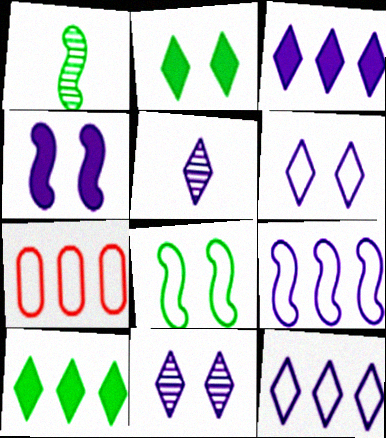[[3, 5, 6]]